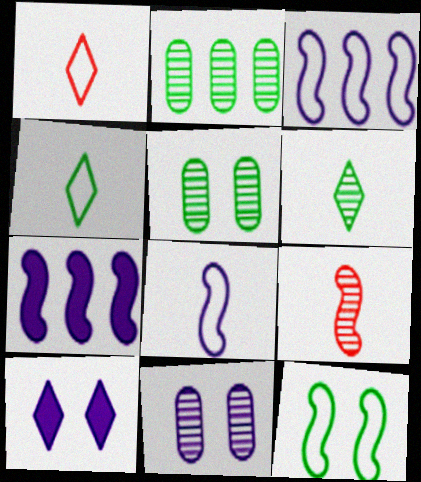[[1, 5, 7], 
[7, 9, 12]]